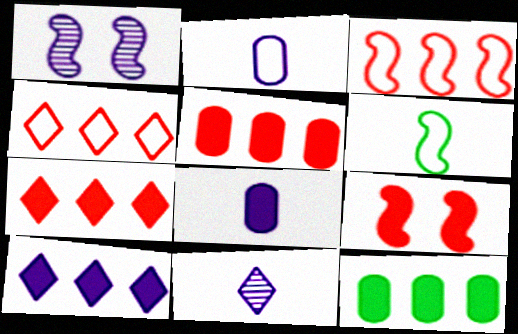[[1, 2, 10]]